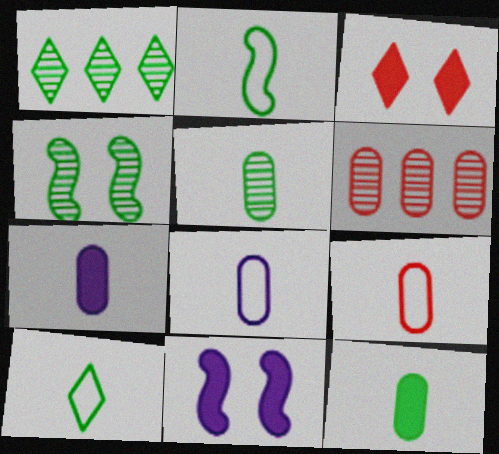[[1, 4, 5], 
[1, 9, 11], 
[5, 7, 9], 
[6, 10, 11]]